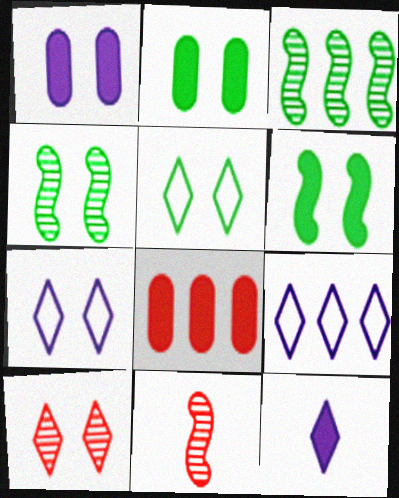[[2, 4, 5], 
[2, 9, 11], 
[3, 8, 9], 
[6, 8, 12]]